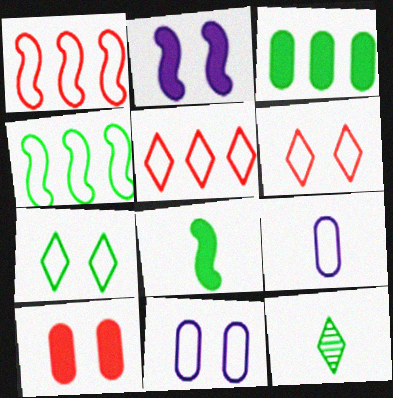[[1, 7, 9], 
[4, 6, 9]]